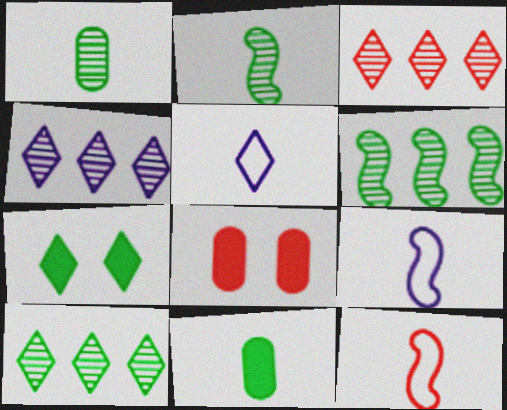[[3, 4, 10], 
[3, 5, 7], 
[3, 8, 12], 
[5, 6, 8], 
[8, 9, 10]]